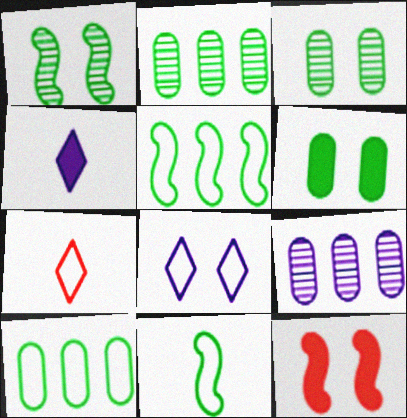[[3, 8, 12]]